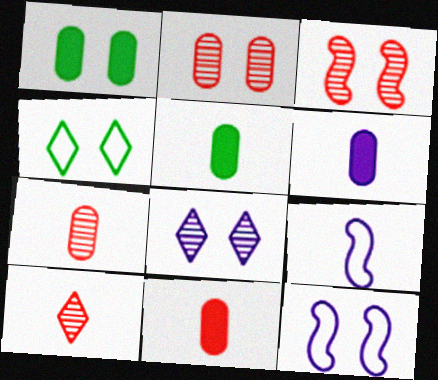[[5, 6, 11], 
[5, 9, 10]]